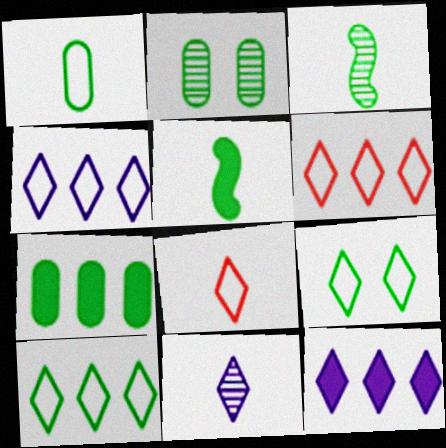[[1, 2, 7], 
[2, 5, 10], 
[3, 7, 9], 
[4, 6, 10], 
[4, 8, 9]]